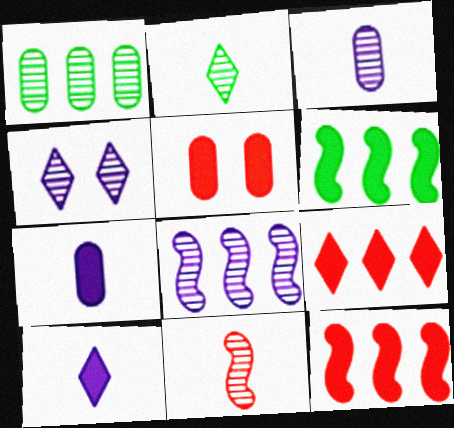[[1, 4, 11], 
[2, 3, 11], 
[3, 4, 8], 
[5, 6, 10]]